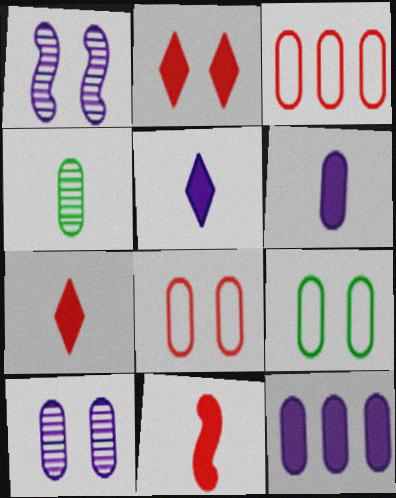[[1, 2, 9], 
[4, 8, 12]]